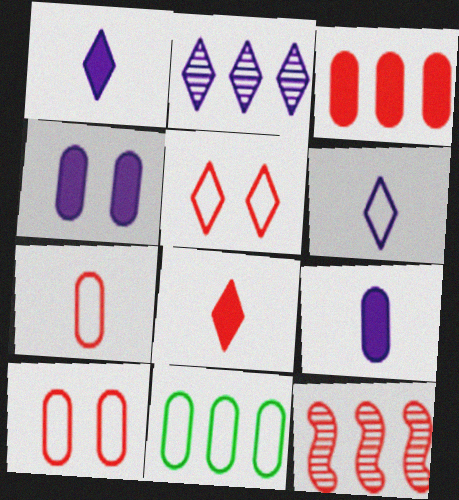[[8, 10, 12]]